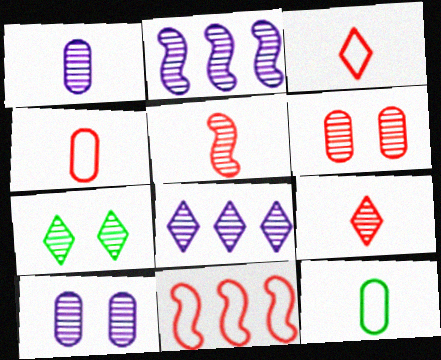[[7, 8, 9]]